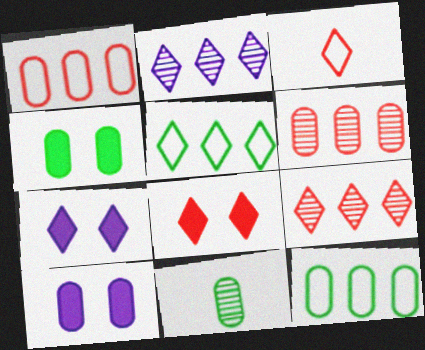[[1, 10, 11], 
[3, 8, 9], 
[4, 11, 12]]